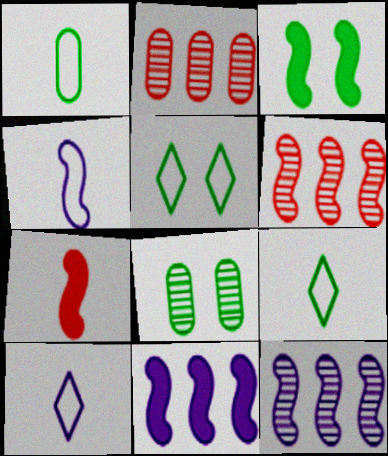[[2, 3, 10], 
[3, 4, 6], 
[3, 5, 8], 
[3, 7, 11]]